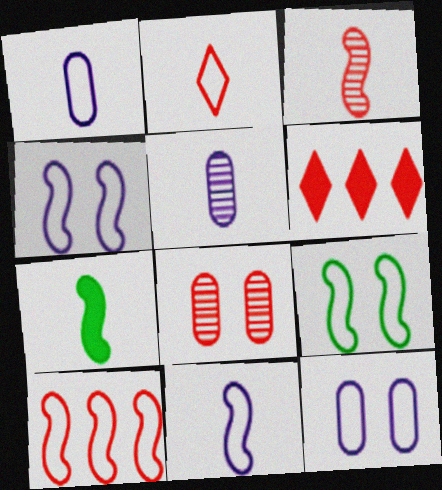[[2, 5, 7], 
[3, 7, 11], 
[5, 6, 9], 
[9, 10, 11]]